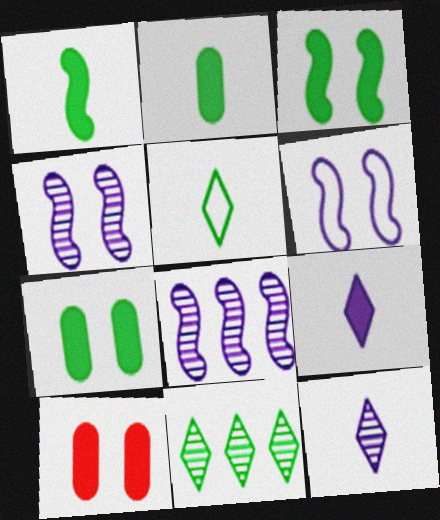[[5, 8, 10]]